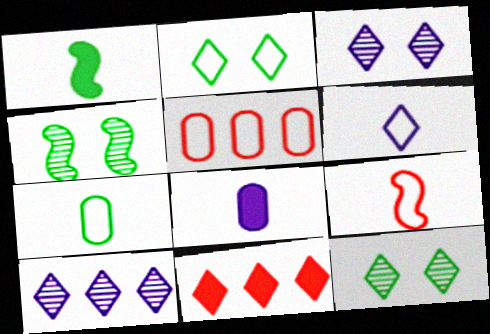[[1, 3, 5], 
[6, 7, 9], 
[6, 11, 12]]